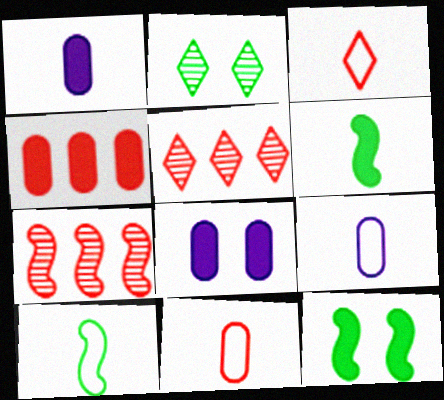[[3, 9, 10], 
[5, 8, 10], 
[5, 9, 12]]